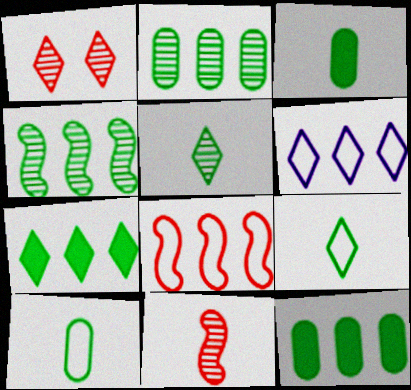[]